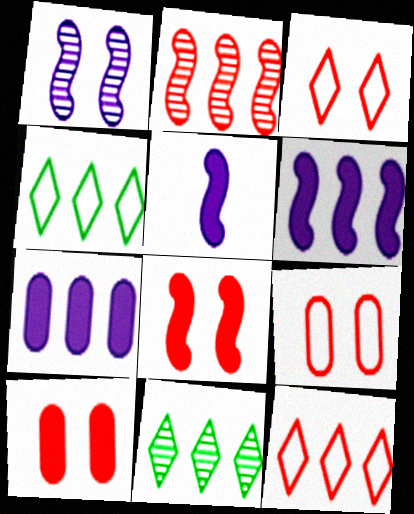[[2, 4, 7], 
[5, 9, 11]]